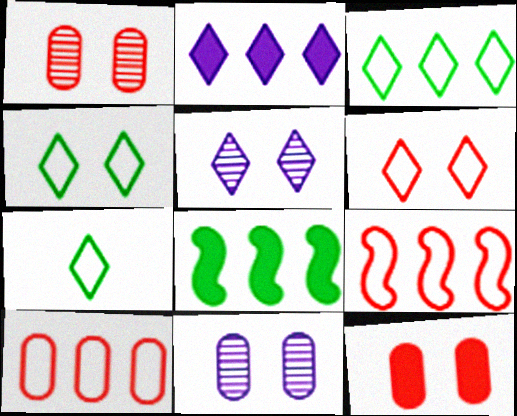[[3, 4, 7]]